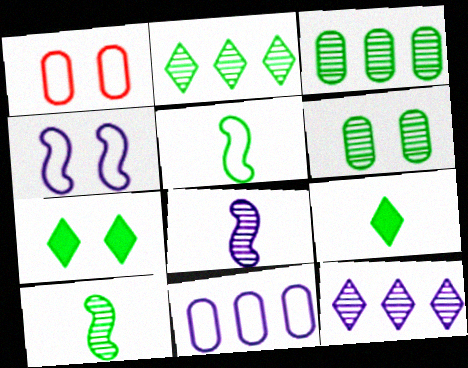[[2, 6, 10], 
[3, 5, 7]]